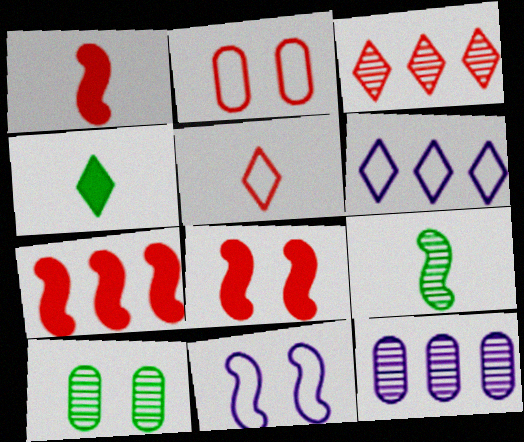[[1, 2, 3], 
[1, 6, 10], 
[1, 7, 8], 
[7, 9, 11]]